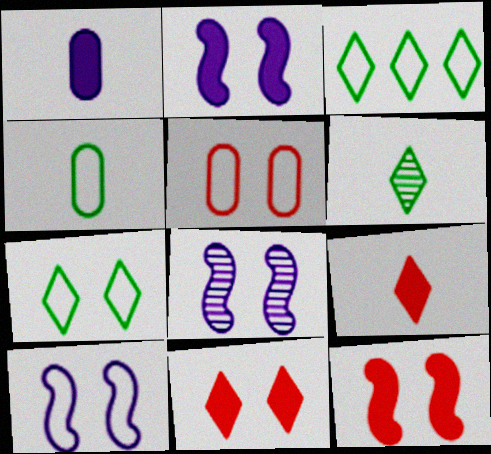[[2, 8, 10], 
[5, 7, 10]]